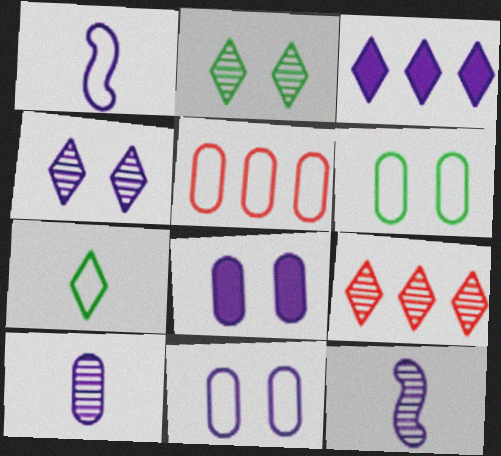[[3, 11, 12]]